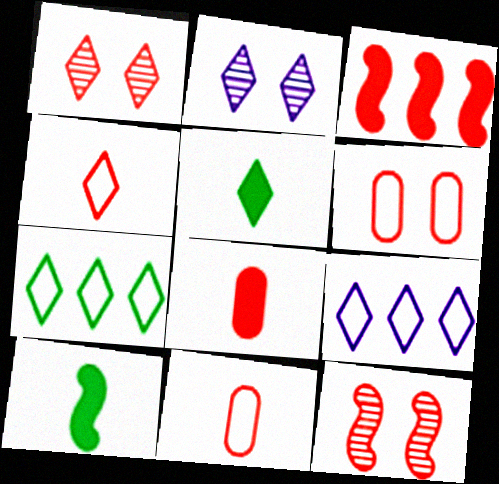[[1, 3, 11], 
[1, 5, 9]]